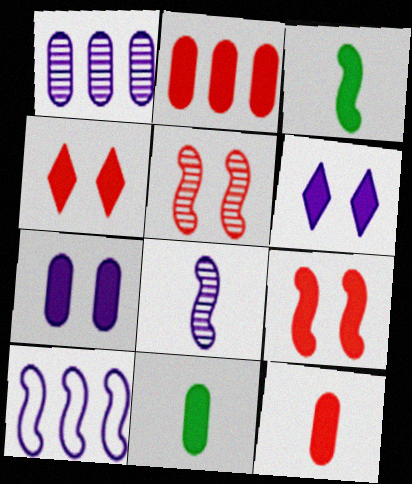[[2, 3, 6], 
[2, 7, 11], 
[3, 5, 10]]